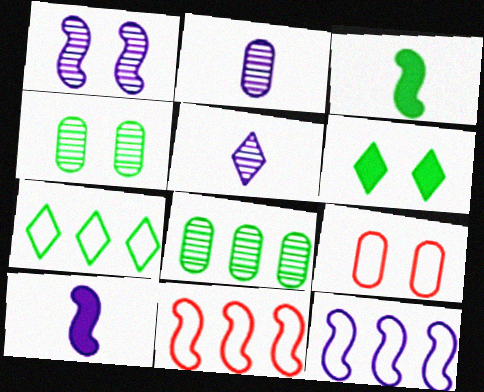[[1, 3, 11], 
[1, 6, 9], 
[1, 10, 12], 
[2, 6, 11], 
[3, 4, 7]]